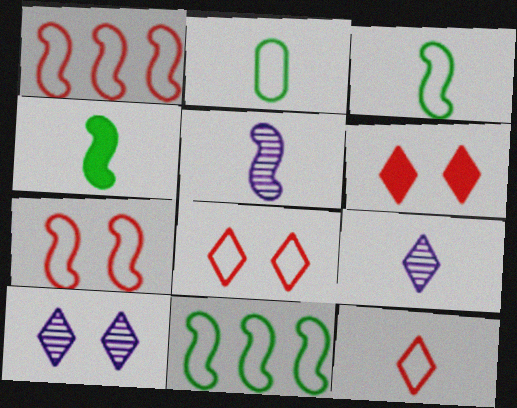[]